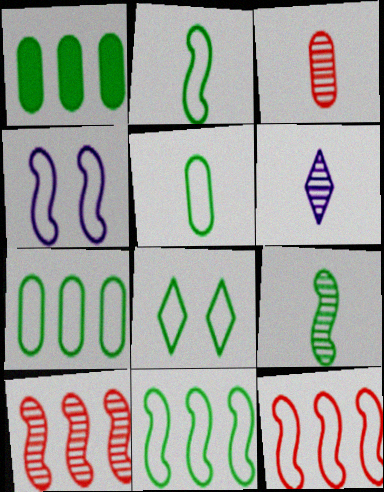[[1, 8, 9], 
[2, 4, 12], 
[2, 7, 8], 
[3, 6, 9], 
[5, 8, 11]]